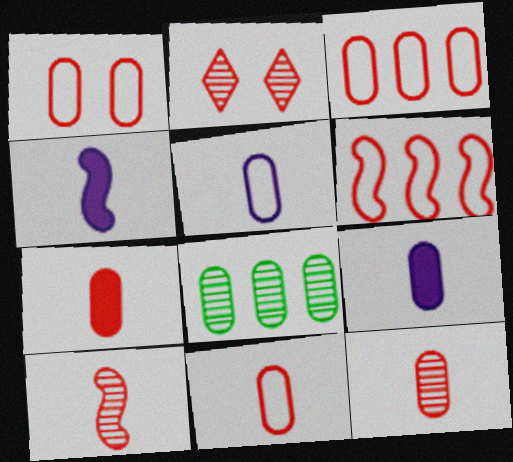[[1, 3, 11], 
[1, 8, 9], 
[2, 6, 7], 
[7, 11, 12]]